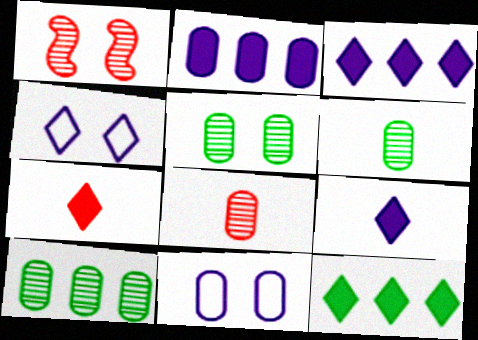[[5, 6, 10]]